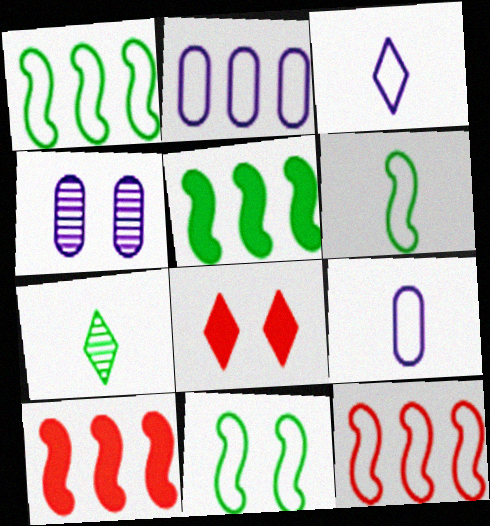[[1, 6, 11], 
[4, 8, 11]]